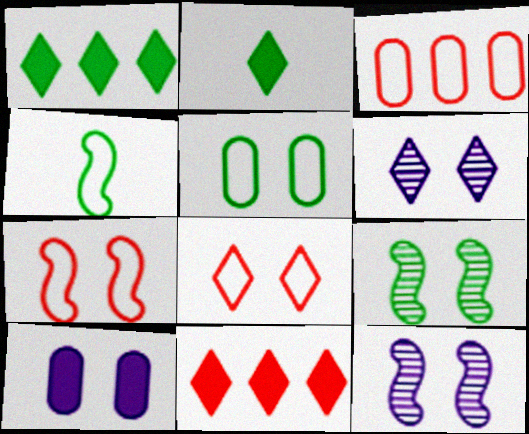[[2, 3, 12], 
[8, 9, 10]]